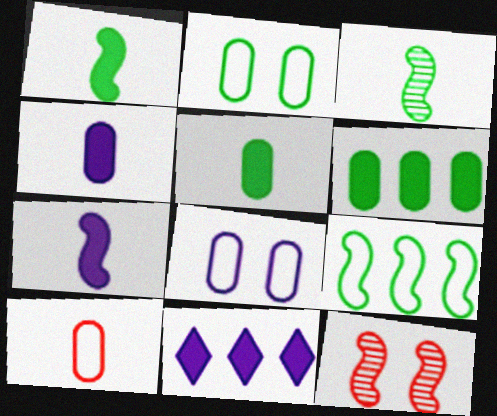[[7, 9, 12]]